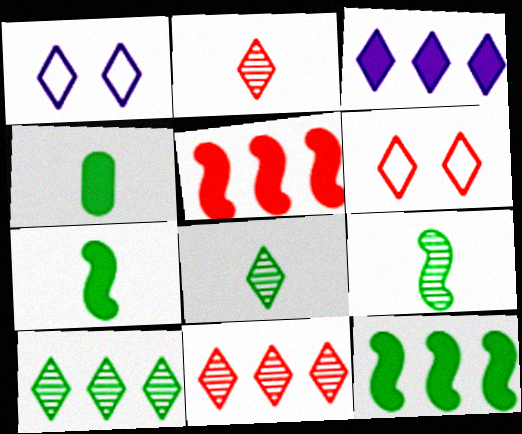[[3, 6, 8]]